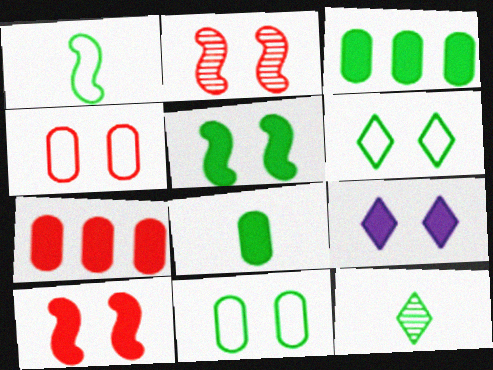[[1, 8, 12], 
[2, 9, 11]]